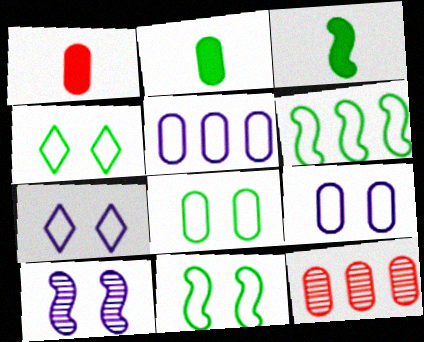[[2, 9, 12], 
[3, 7, 12], 
[4, 8, 11]]